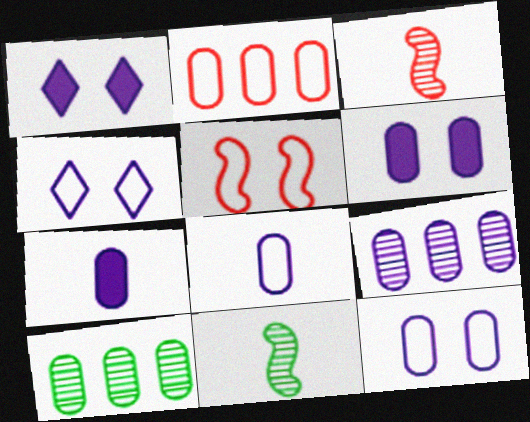[[1, 2, 11], 
[6, 8, 9], 
[7, 9, 12]]